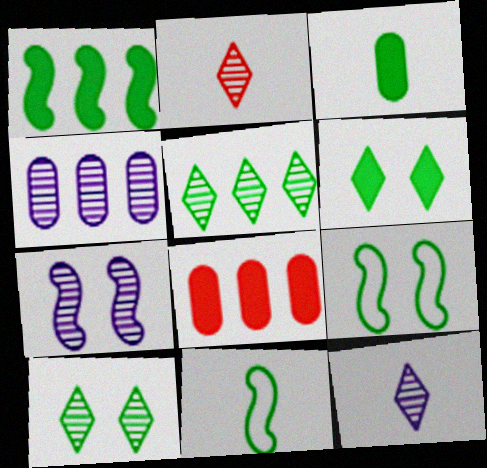[[1, 3, 6], 
[3, 5, 9], 
[4, 7, 12], 
[8, 9, 12]]